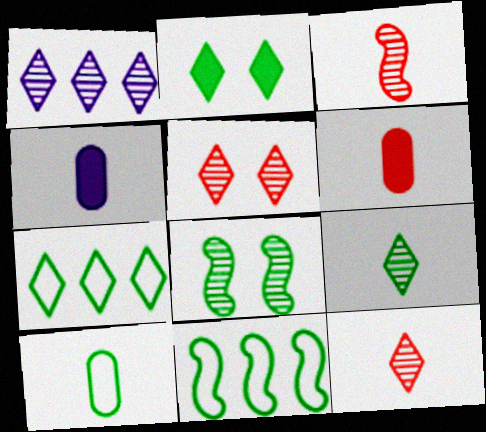[[1, 5, 9], 
[2, 7, 9], 
[4, 5, 11]]